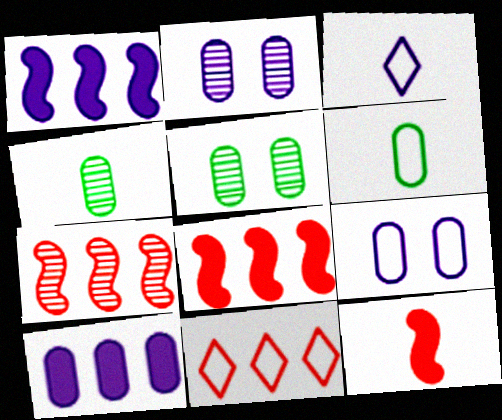[[1, 2, 3], 
[3, 4, 12], 
[3, 5, 8]]